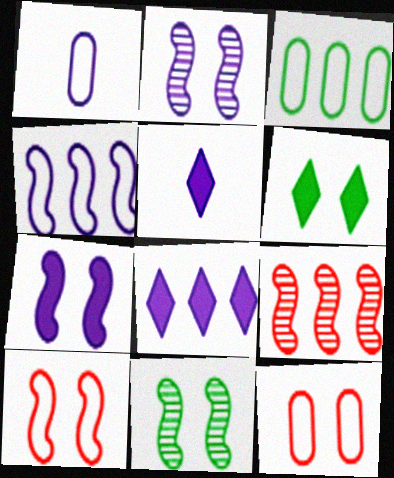[[1, 2, 8], 
[1, 3, 12], 
[1, 6, 9], 
[2, 6, 12], 
[3, 8, 9], 
[7, 10, 11]]